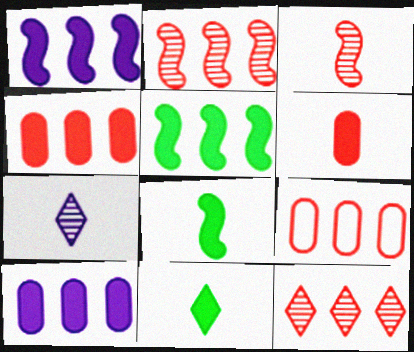[]